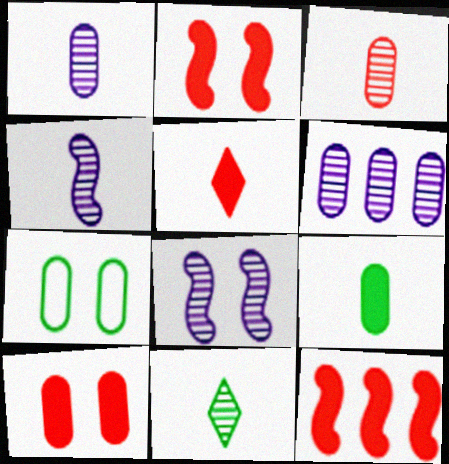[[3, 4, 11], 
[5, 10, 12]]